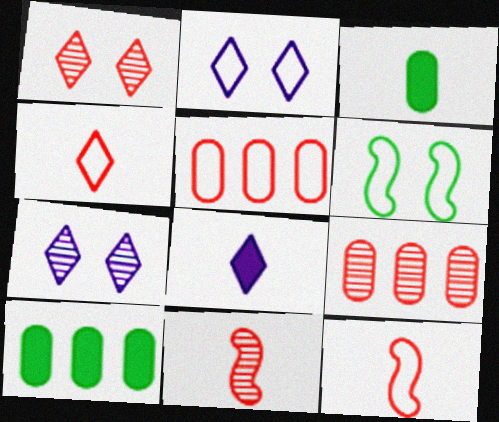[[1, 9, 11], 
[2, 10, 11], 
[6, 8, 9], 
[7, 10, 12]]